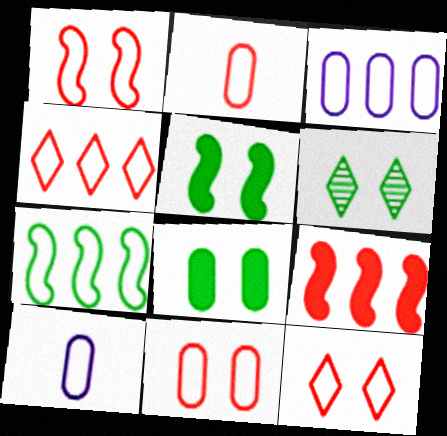[[1, 2, 4], 
[1, 11, 12], 
[3, 4, 7], 
[6, 9, 10], 
[7, 10, 12]]